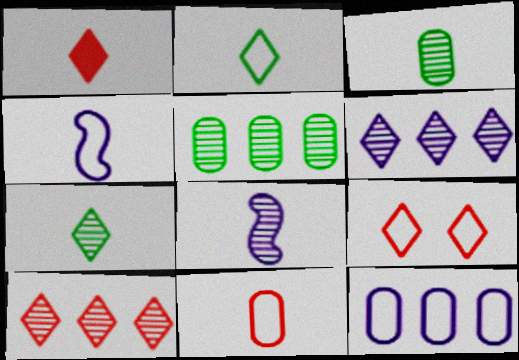[[1, 3, 4], 
[1, 9, 10], 
[2, 4, 11]]